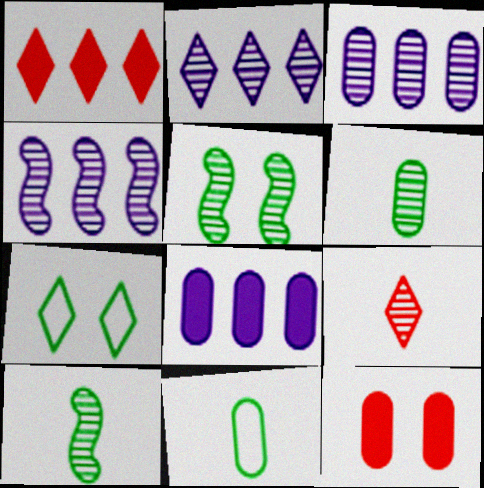[[2, 3, 4], 
[3, 5, 9], 
[3, 11, 12]]